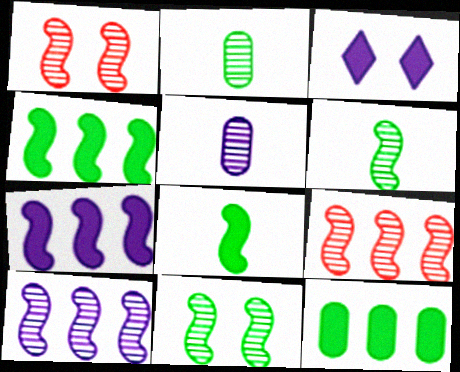[[1, 6, 10]]